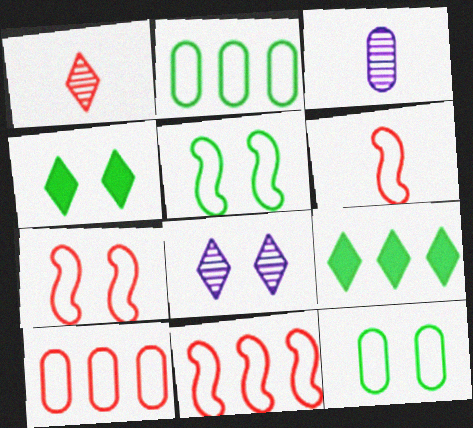[[3, 4, 11], 
[3, 7, 9], 
[6, 7, 11]]